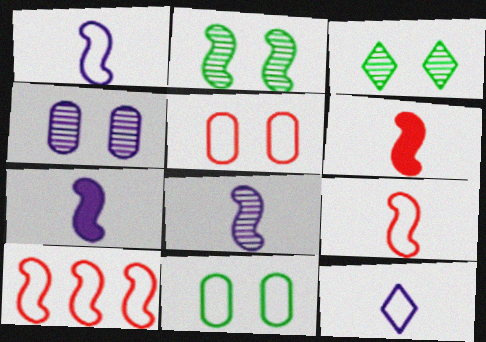[[1, 7, 8], 
[2, 7, 10], 
[10, 11, 12]]